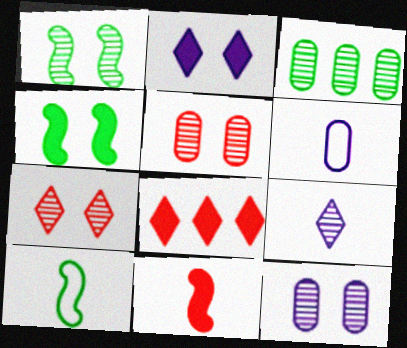[[1, 6, 8], 
[1, 7, 12], 
[8, 10, 12]]